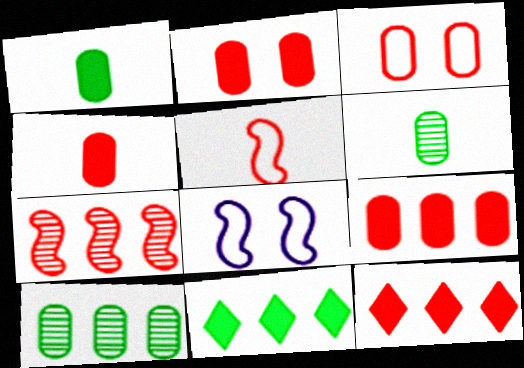[[2, 4, 9], 
[6, 8, 12]]